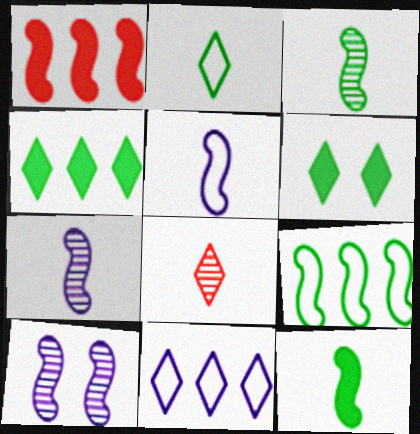[[6, 8, 11]]